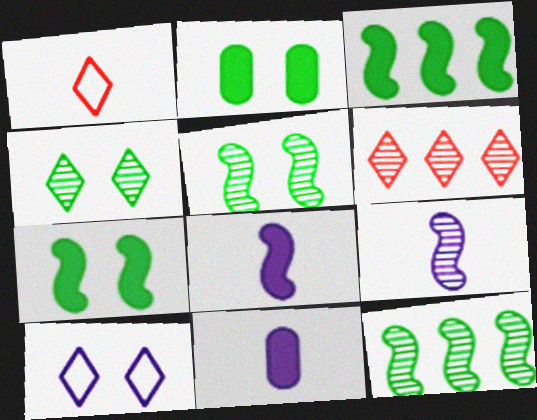[]